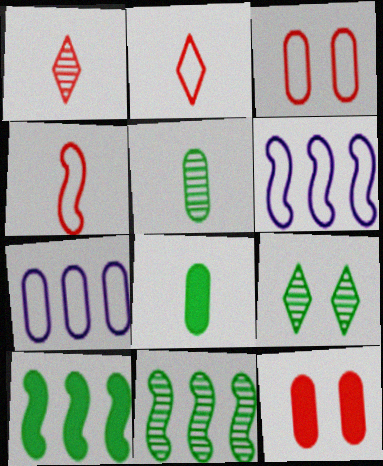[[5, 7, 12], 
[5, 9, 11]]